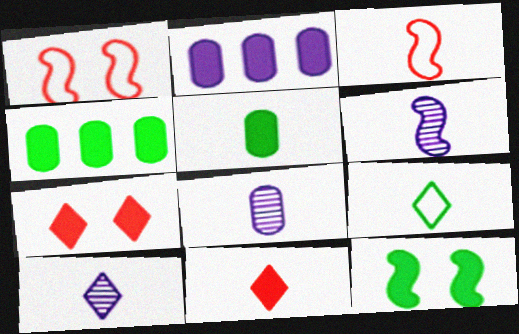[[1, 4, 10], 
[2, 11, 12], 
[3, 5, 10], 
[6, 8, 10], 
[9, 10, 11]]